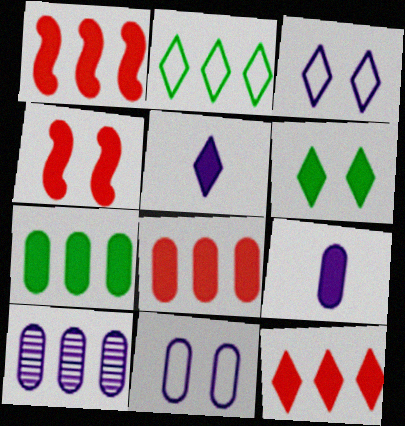[[1, 2, 10], 
[1, 6, 9], 
[1, 8, 12], 
[4, 5, 7], 
[5, 6, 12], 
[9, 10, 11]]